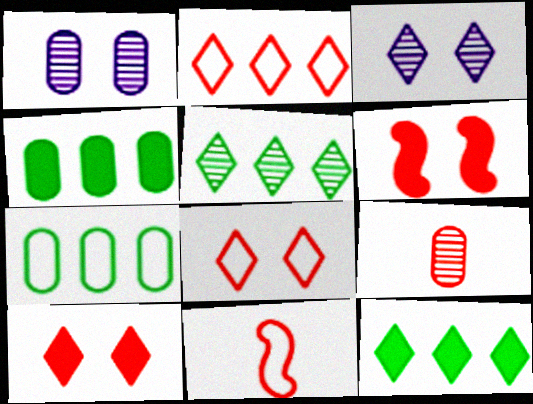[[1, 11, 12], 
[2, 6, 9], 
[3, 4, 11]]